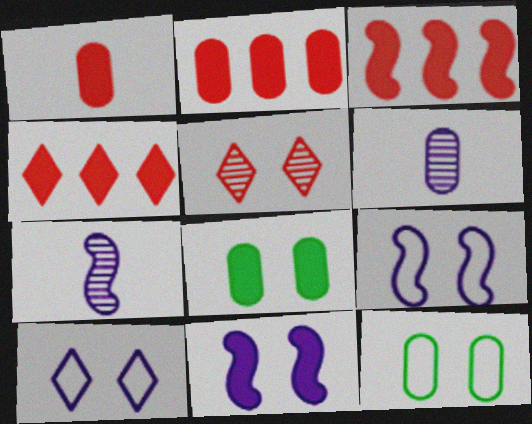[[2, 3, 4], 
[2, 6, 12], 
[4, 7, 12], 
[5, 8, 9], 
[5, 11, 12]]